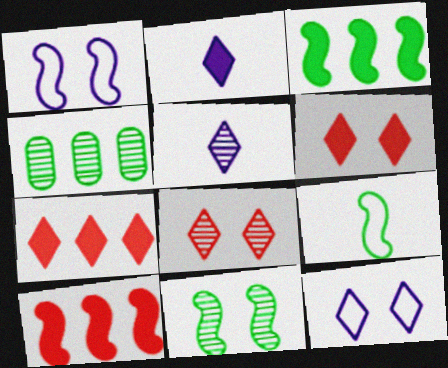[[3, 9, 11]]